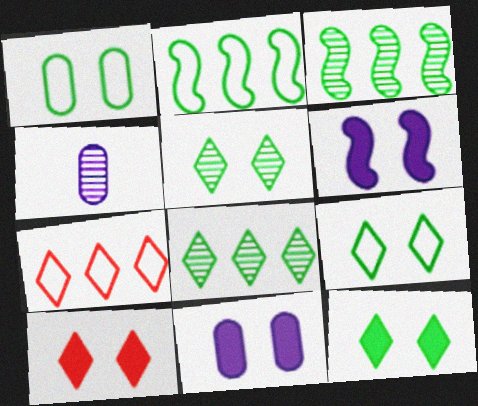[[2, 4, 10], 
[5, 9, 12]]